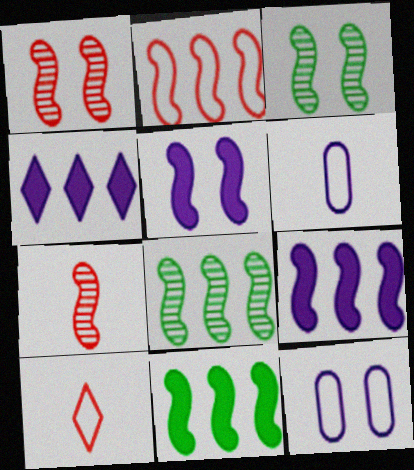[[2, 8, 9]]